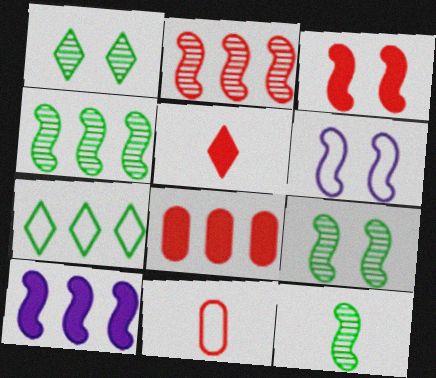[[1, 10, 11], 
[3, 5, 8], 
[3, 6, 9], 
[4, 9, 12], 
[6, 7, 11]]